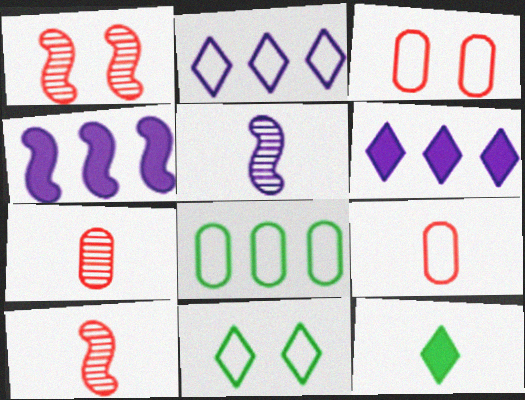[[4, 7, 11], 
[5, 9, 12]]